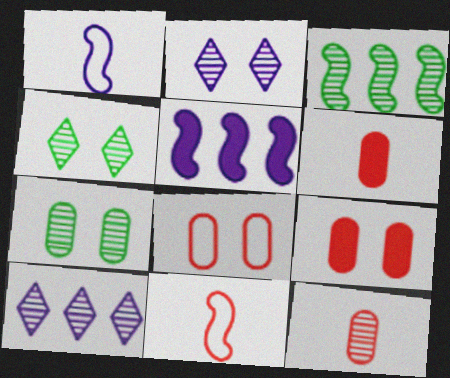[[2, 3, 12]]